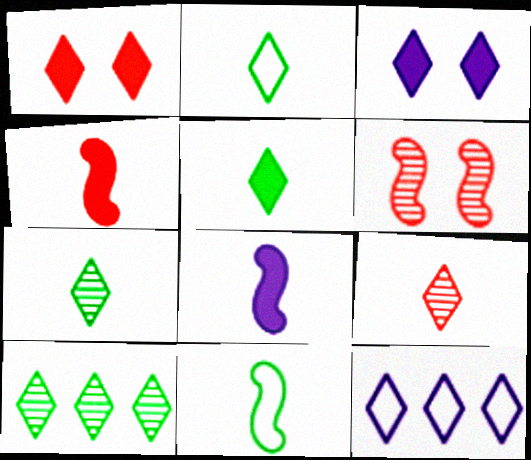[[1, 7, 12], 
[2, 5, 7]]